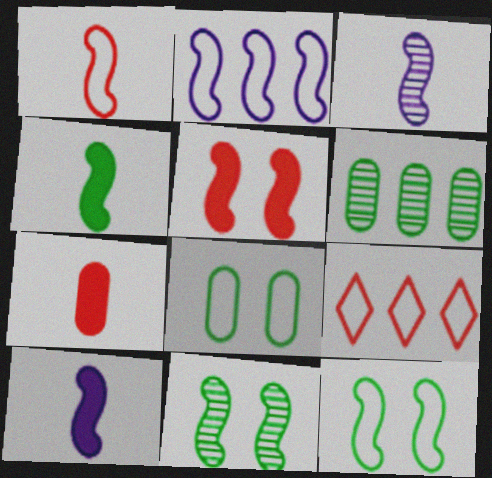[[1, 2, 12], 
[1, 3, 4]]